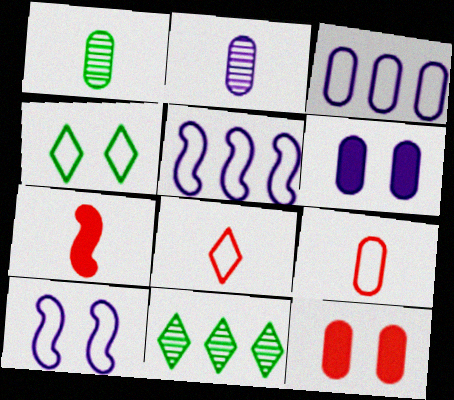[[1, 3, 12], 
[2, 3, 6], 
[4, 5, 9]]